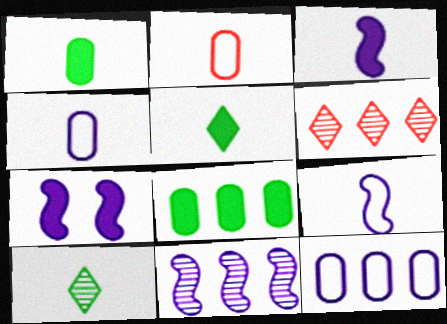[[2, 3, 10], 
[7, 9, 11]]